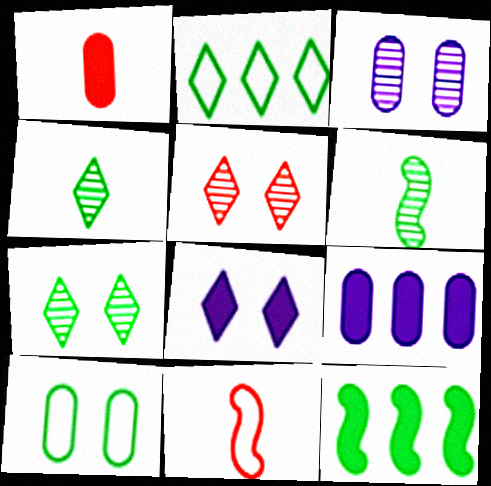[[1, 8, 12], 
[4, 10, 12], 
[7, 9, 11]]